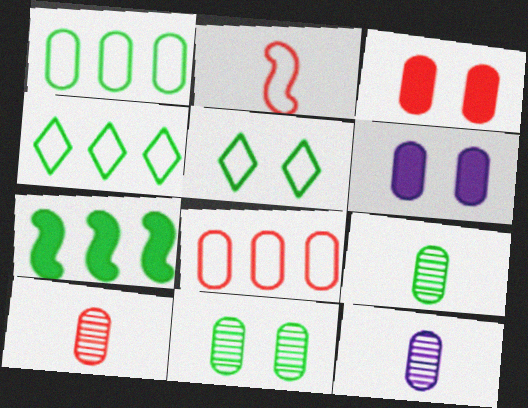[[1, 3, 12], 
[1, 6, 10], 
[3, 8, 10], 
[5, 7, 9], 
[6, 8, 9], 
[9, 10, 12]]